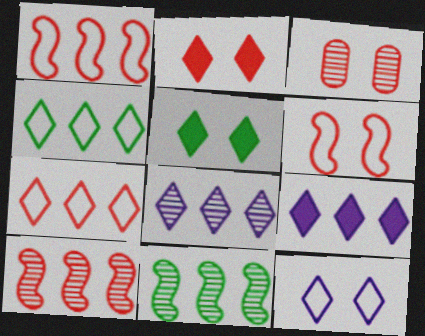[[2, 3, 6]]